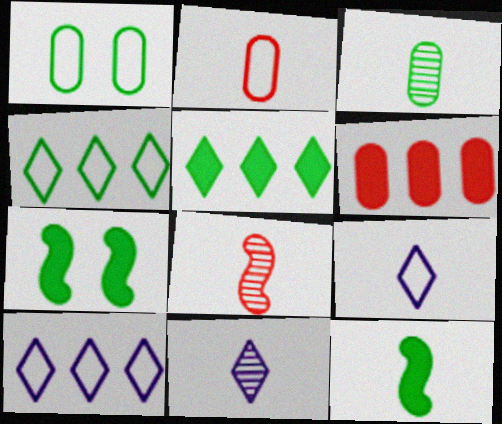[[2, 11, 12], 
[3, 4, 7], 
[3, 8, 11]]